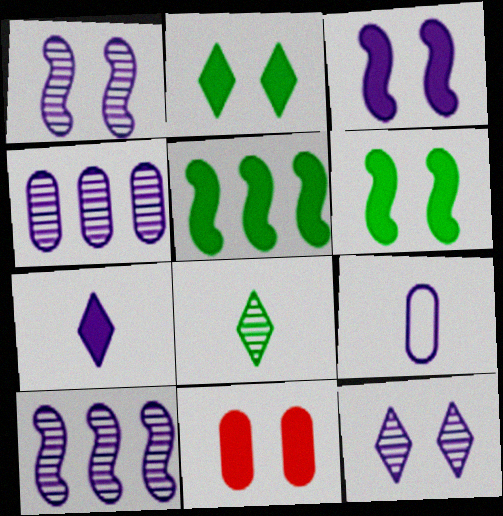[[2, 3, 11], 
[5, 7, 11]]